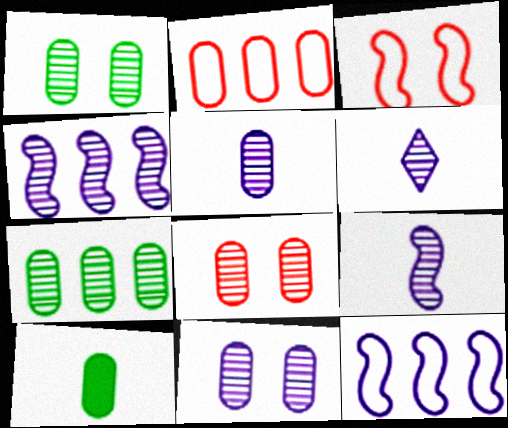[[1, 8, 11], 
[2, 10, 11], 
[4, 6, 11], 
[5, 6, 9], 
[5, 7, 8]]